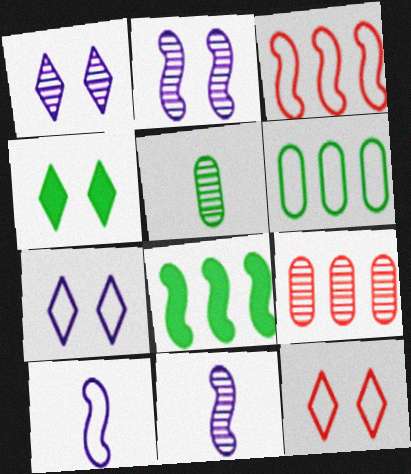[[1, 4, 12], 
[4, 9, 10], 
[6, 10, 12]]